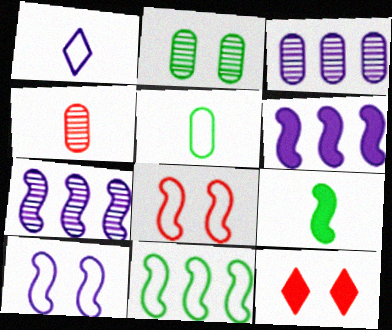[[1, 4, 9], 
[2, 3, 4], 
[2, 10, 12], 
[5, 7, 12], 
[7, 8, 9]]